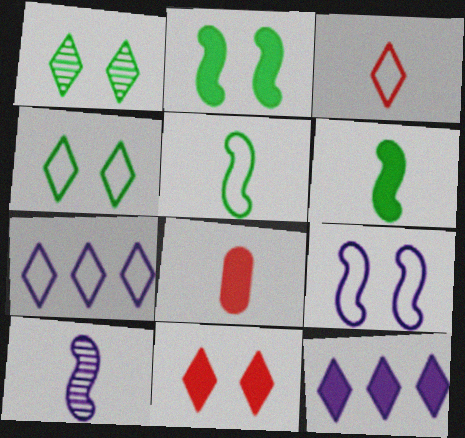[[1, 3, 12], 
[2, 8, 12], 
[3, 4, 7]]